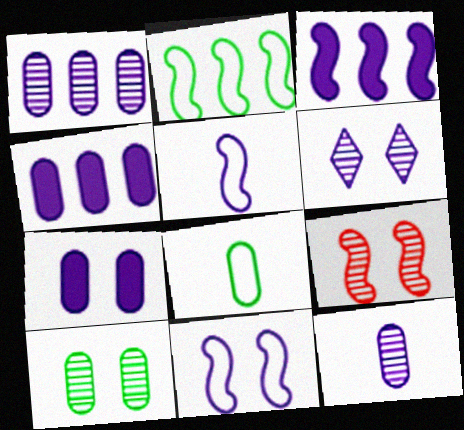[[4, 5, 6], 
[6, 7, 11], 
[6, 9, 10]]